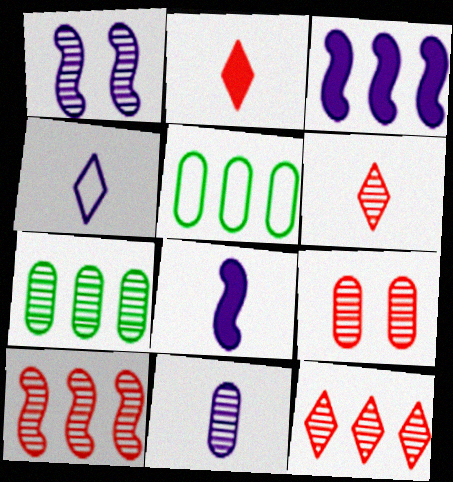[[1, 2, 5], 
[1, 6, 7], 
[3, 5, 12], 
[4, 8, 11], 
[6, 9, 10], 
[7, 9, 11]]